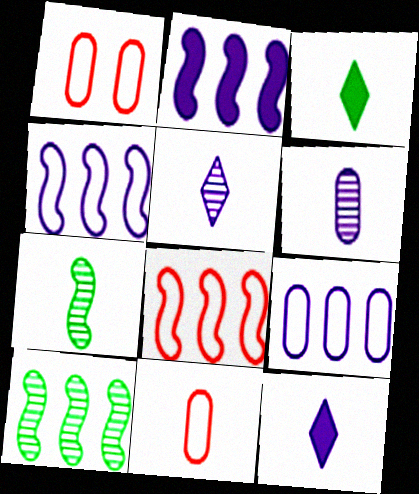[[1, 10, 12], 
[2, 8, 10], 
[7, 11, 12]]